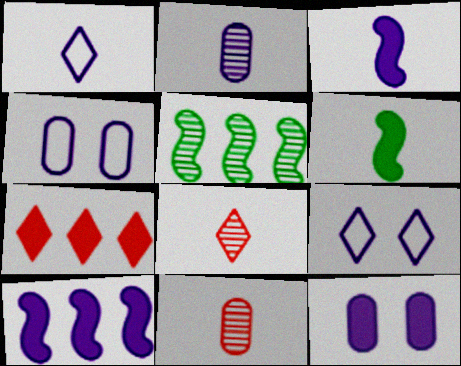[[1, 2, 3], 
[1, 6, 11], 
[2, 9, 10], 
[6, 7, 12]]